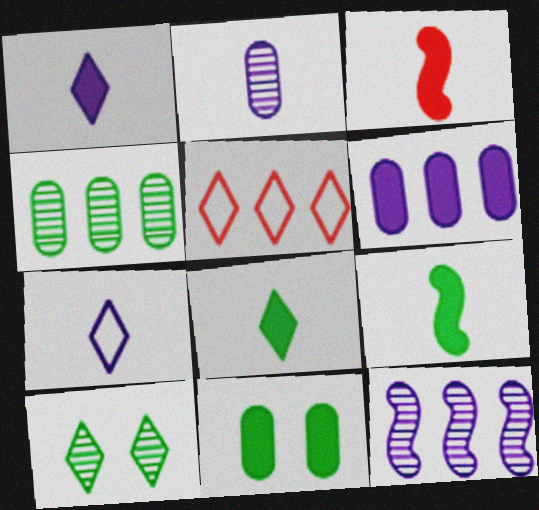[[1, 5, 10]]